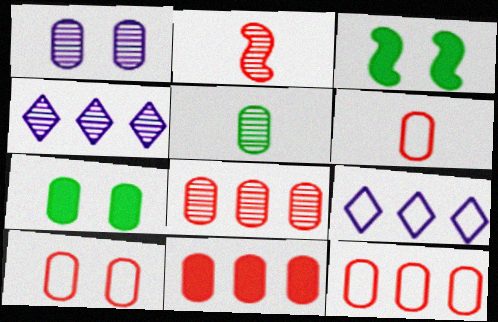[[1, 5, 8], 
[1, 7, 10], 
[2, 7, 9], 
[3, 4, 6], 
[6, 10, 12], 
[8, 11, 12]]